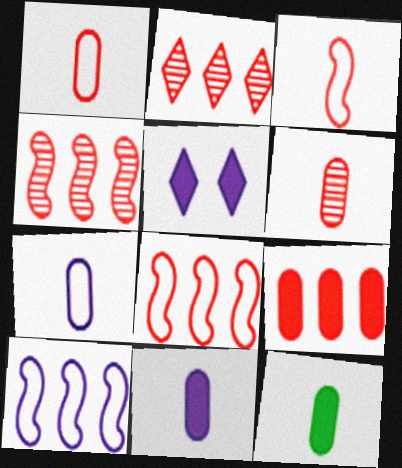[[2, 8, 9], 
[6, 7, 12]]